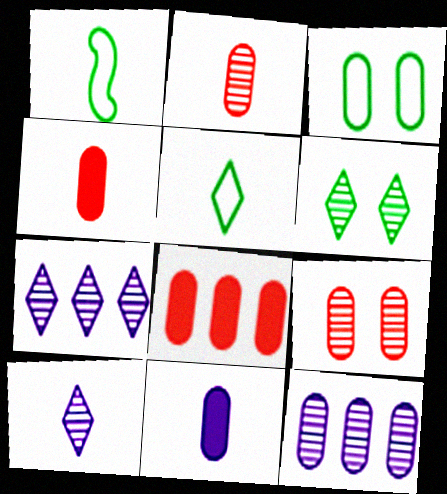[[1, 4, 10], 
[3, 4, 12]]